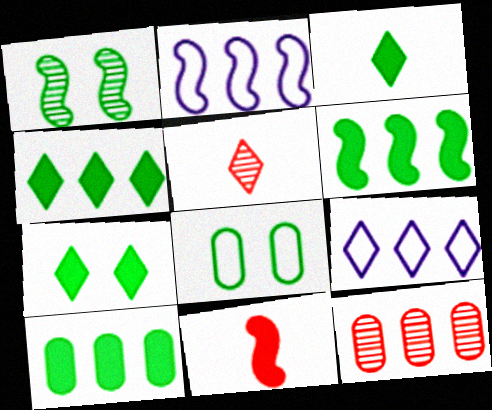[[1, 2, 11], 
[1, 7, 8], 
[2, 4, 12], 
[3, 4, 7], 
[4, 6, 10], 
[5, 7, 9], 
[6, 9, 12]]